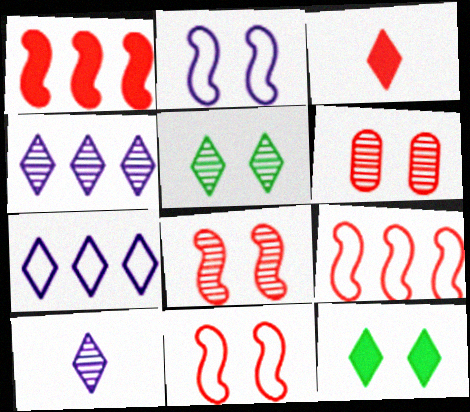[[2, 6, 12], 
[3, 5, 7], 
[3, 6, 9]]